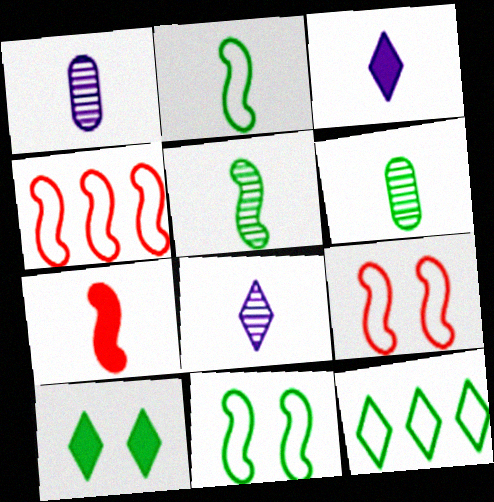[[1, 4, 10]]